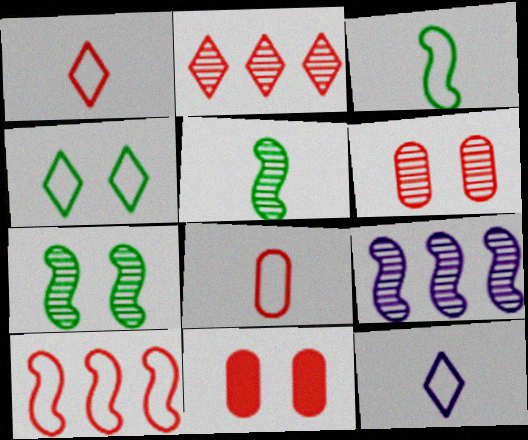[[3, 8, 12]]